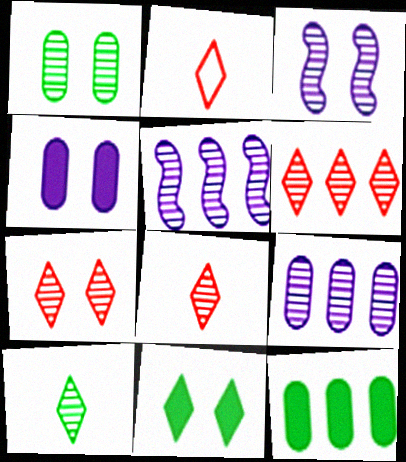[[1, 3, 7], 
[1, 5, 8], 
[2, 3, 12], 
[6, 7, 8]]